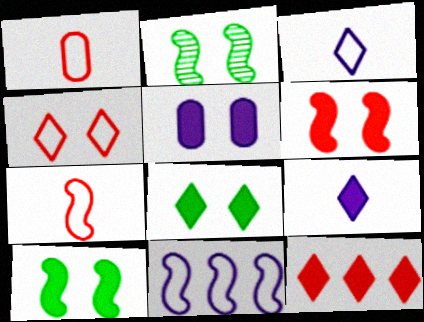[[2, 4, 5], 
[5, 6, 8], 
[8, 9, 12]]